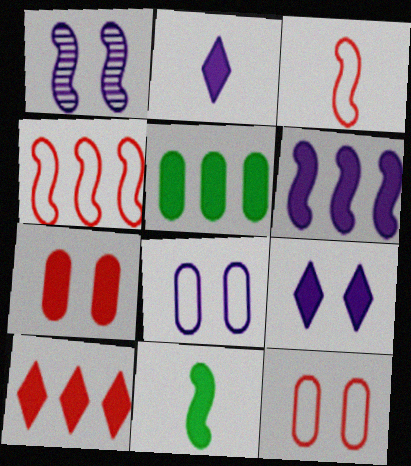[[1, 4, 11], 
[1, 8, 9], 
[5, 6, 10]]